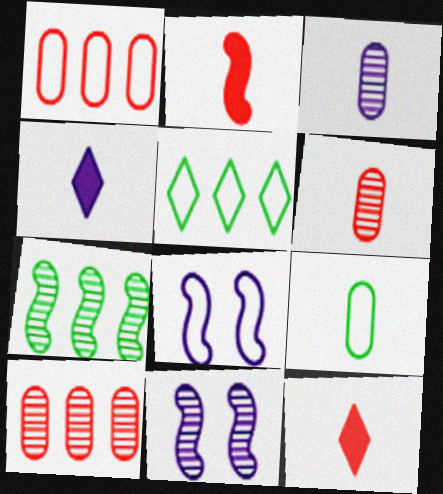[[2, 7, 8]]